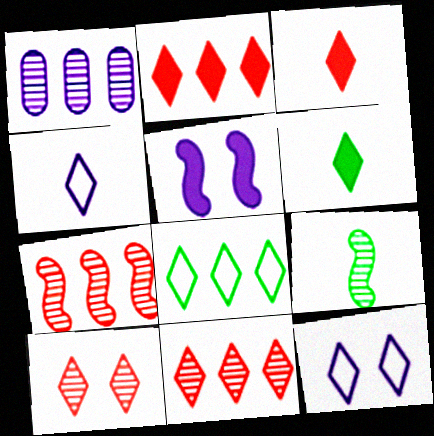[[1, 4, 5], 
[1, 9, 10], 
[6, 11, 12]]